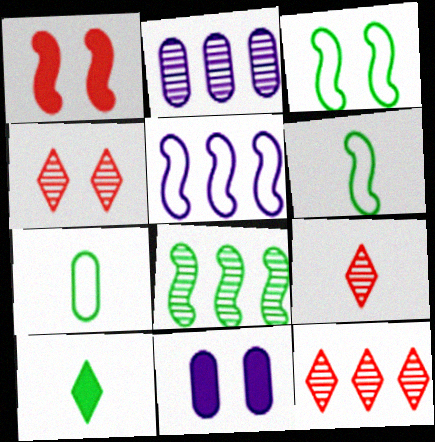[[2, 8, 12], 
[3, 4, 11], 
[4, 9, 12], 
[6, 11, 12]]